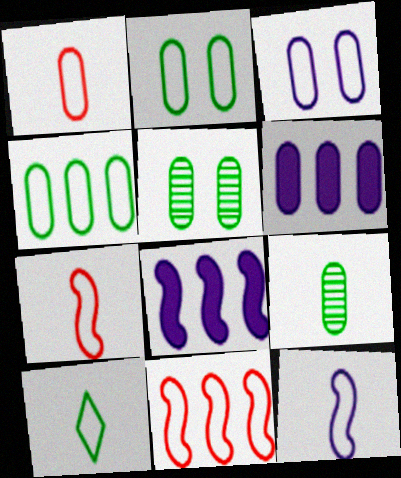[[1, 3, 4], 
[1, 5, 6], 
[1, 10, 12], 
[3, 10, 11]]